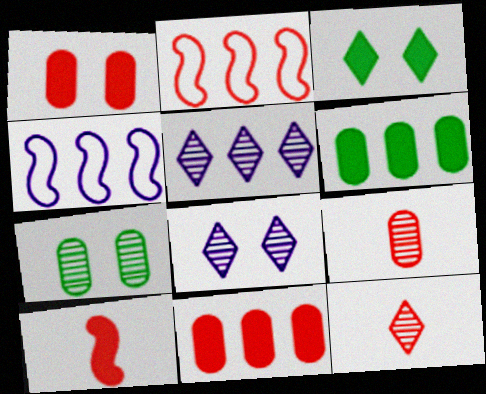[[1, 2, 12], 
[2, 5, 6], 
[3, 4, 9]]